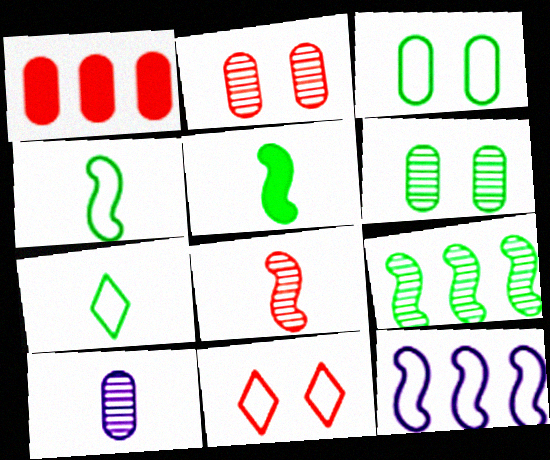[[1, 3, 10], 
[1, 8, 11]]